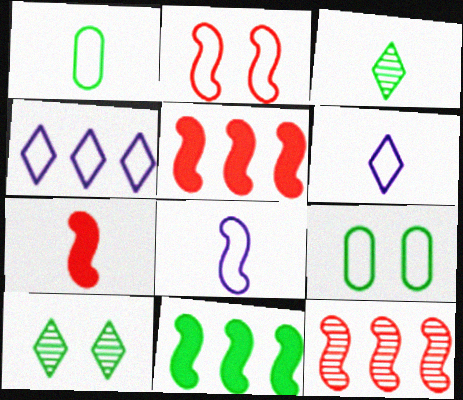[[1, 2, 4], 
[1, 10, 11], 
[2, 7, 12], 
[3, 9, 11]]